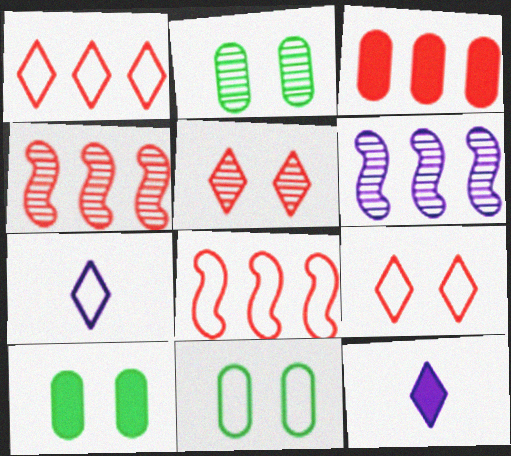[[1, 3, 4], 
[2, 8, 12], 
[2, 10, 11], 
[4, 7, 10], 
[4, 11, 12], 
[7, 8, 11]]